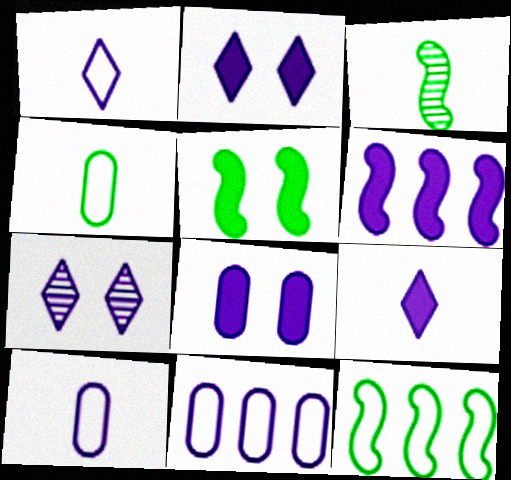[[3, 5, 12], 
[6, 7, 10], 
[6, 8, 9]]